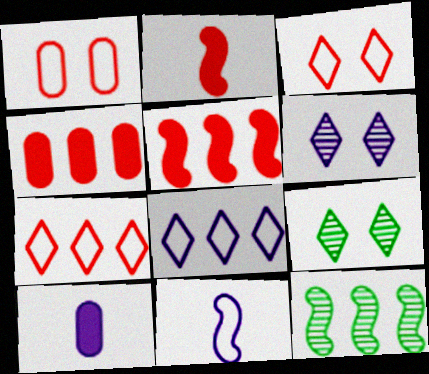[[3, 10, 12], 
[4, 8, 12], 
[4, 9, 11]]